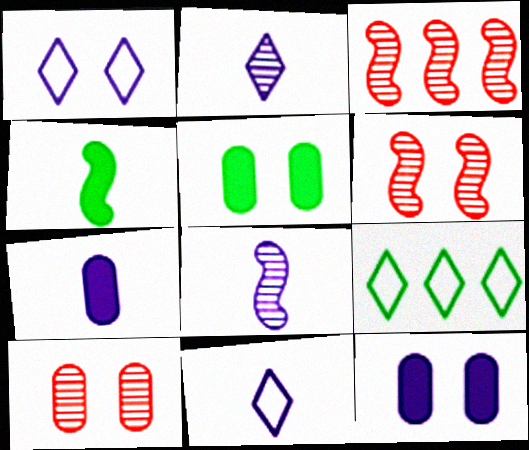[[1, 5, 6], 
[3, 5, 11], 
[6, 7, 9], 
[7, 8, 11]]